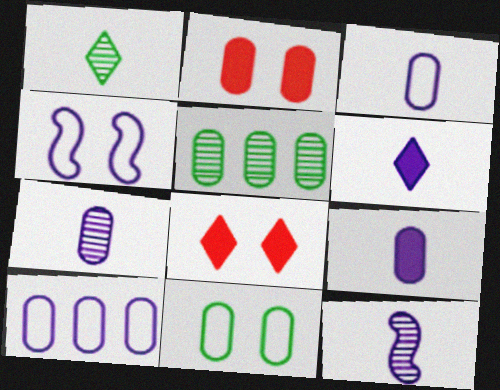[[2, 3, 5], 
[3, 6, 12], 
[3, 7, 9]]